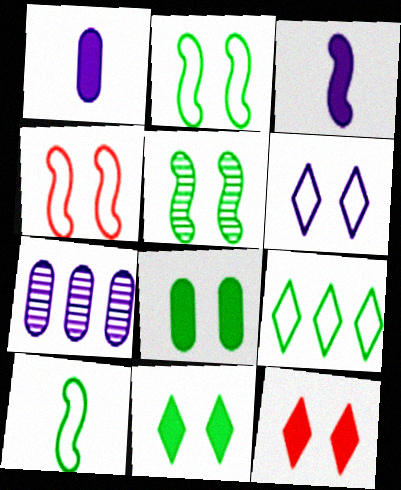[[3, 6, 7], 
[7, 10, 12]]